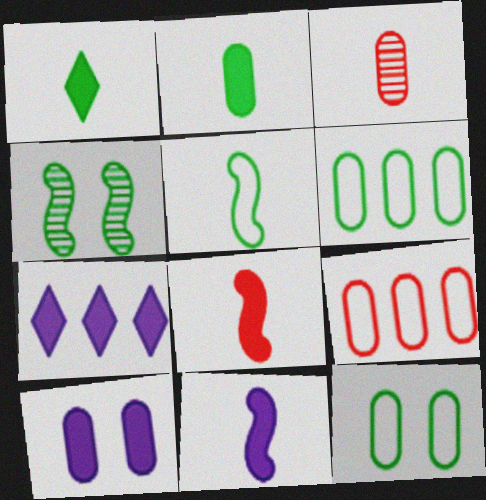[[1, 4, 6], 
[3, 6, 10], 
[7, 10, 11]]